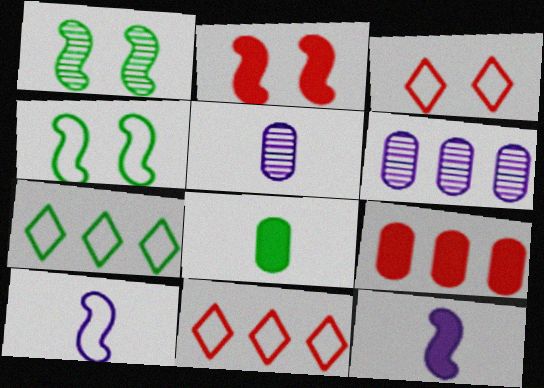[[1, 7, 8], 
[2, 5, 7]]